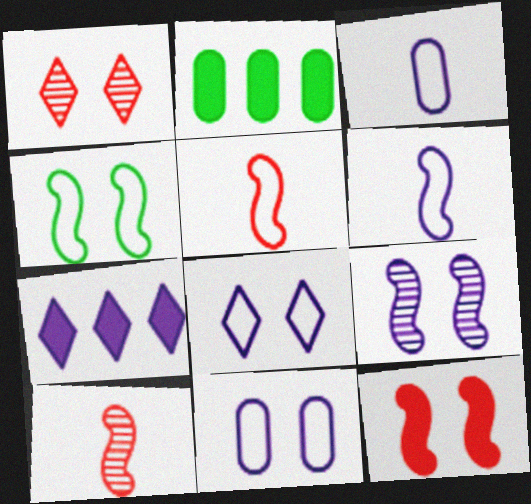[[1, 2, 6], 
[2, 8, 10], 
[3, 7, 9], 
[4, 9, 12]]